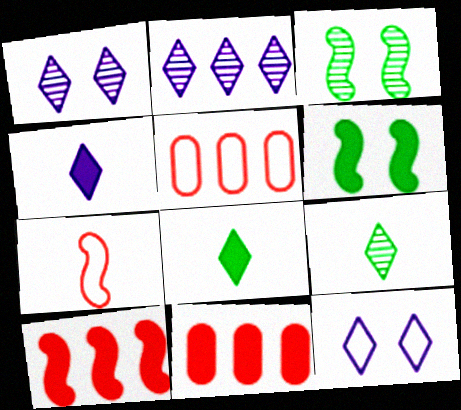[[2, 4, 12], 
[3, 4, 5], 
[4, 6, 11]]